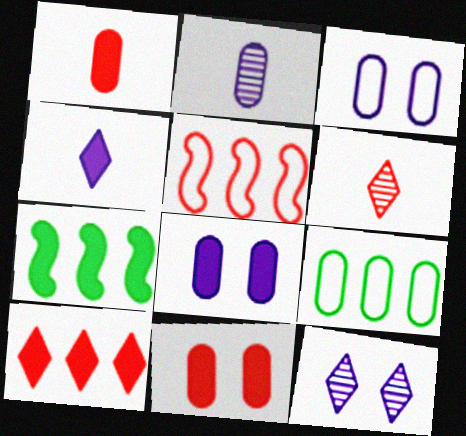[[2, 9, 11], 
[3, 6, 7], 
[4, 7, 11], 
[5, 6, 11]]